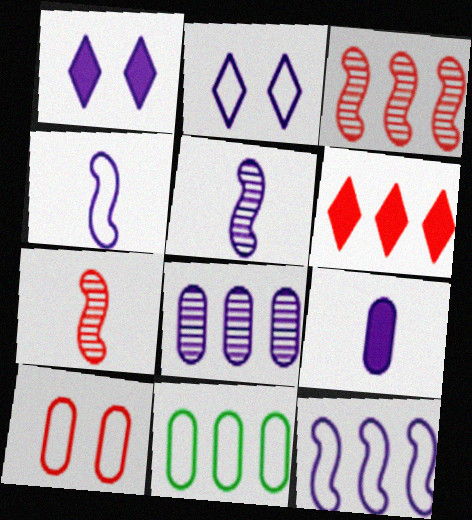[[1, 4, 8], 
[1, 7, 11], 
[6, 7, 10]]